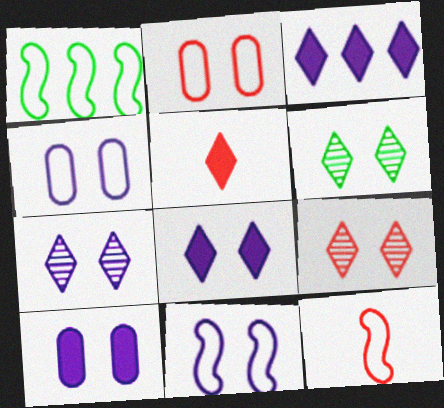[[1, 11, 12], 
[6, 7, 9], 
[7, 10, 11]]